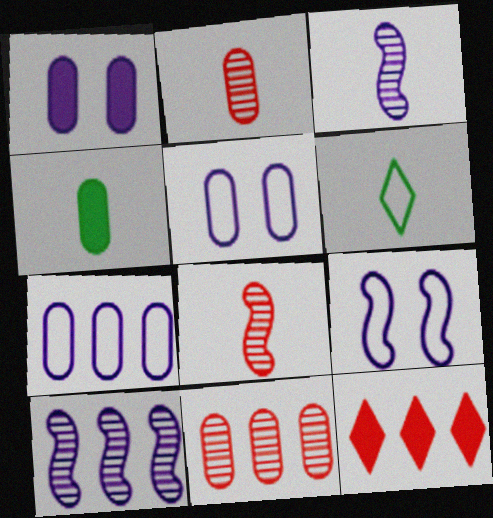[[4, 5, 11]]